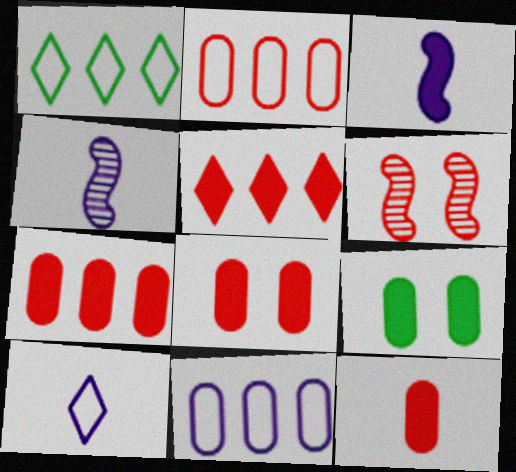[[1, 4, 8], 
[3, 5, 9], 
[7, 8, 12]]